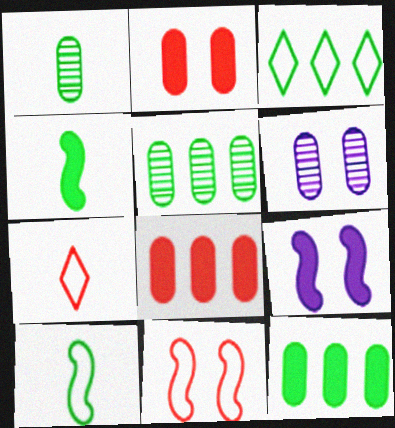[[5, 7, 9]]